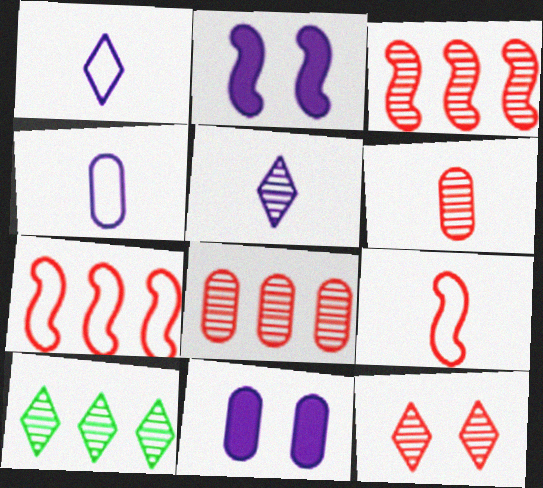[[3, 6, 12], 
[5, 10, 12], 
[9, 10, 11]]